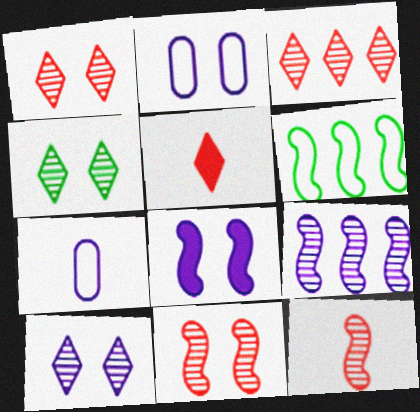[[1, 4, 10], 
[2, 8, 10], 
[6, 8, 12]]